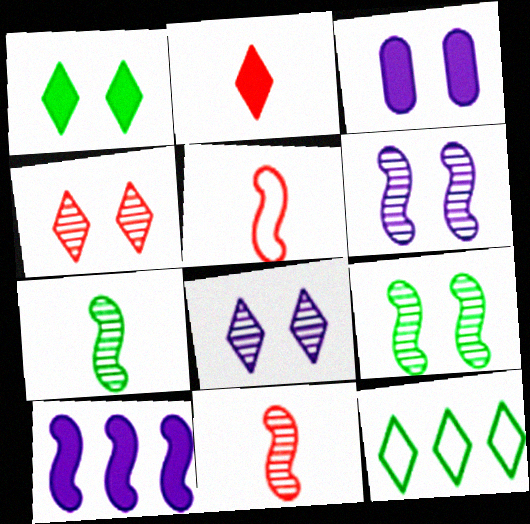[[2, 8, 12], 
[3, 11, 12], 
[5, 9, 10]]